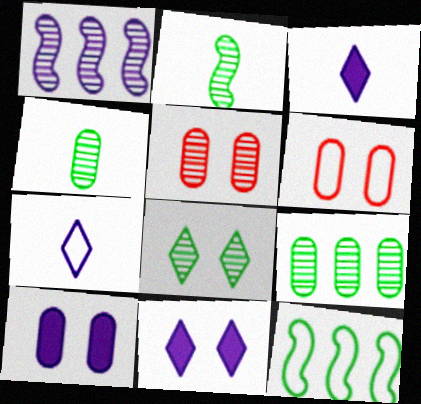[[1, 7, 10], 
[2, 8, 9], 
[3, 5, 12], 
[6, 7, 12]]